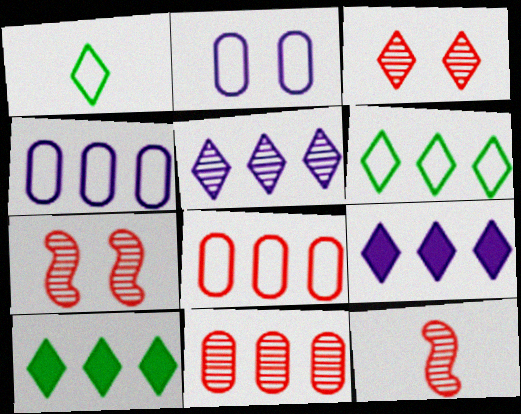[[1, 3, 9], 
[2, 10, 12], 
[3, 11, 12]]